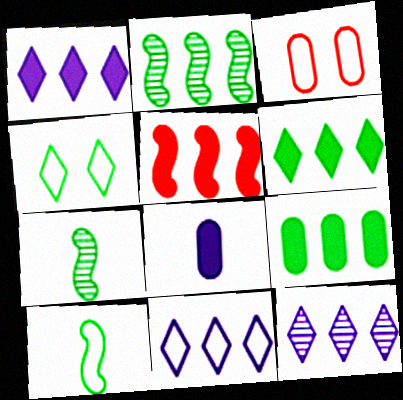[[1, 3, 7], 
[1, 5, 9], 
[1, 11, 12], 
[3, 10, 11], 
[4, 7, 9]]